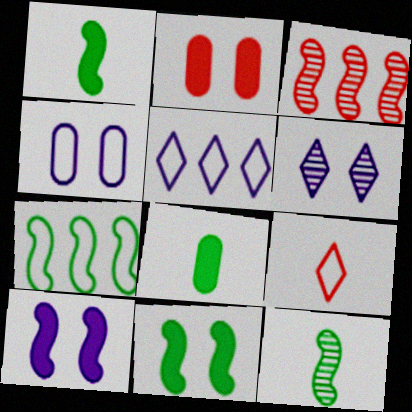[[2, 3, 9], 
[2, 5, 12], 
[4, 6, 10], 
[4, 7, 9], 
[7, 11, 12]]